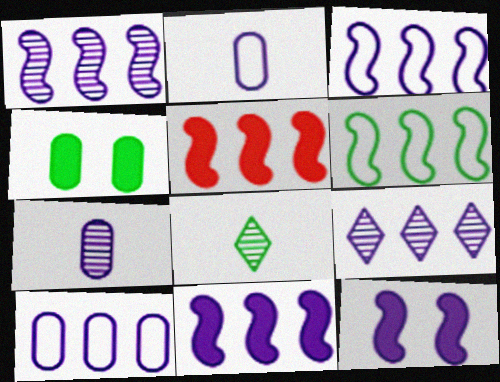[[1, 3, 11], 
[1, 5, 6], 
[2, 9, 12], 
[4, 6, 8], 
[9, 10, 11]]